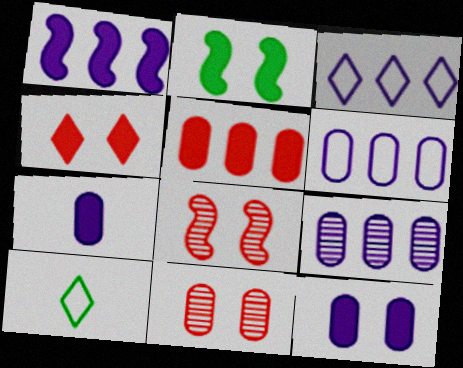[[1, 3, 9], 
[1, 10, 11], 
[2, 4, 12]]